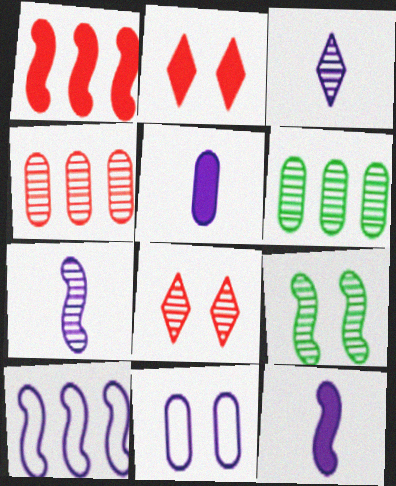[[2, 9, 11], 
[3, 4, 9], 
[6, 7, 8]]